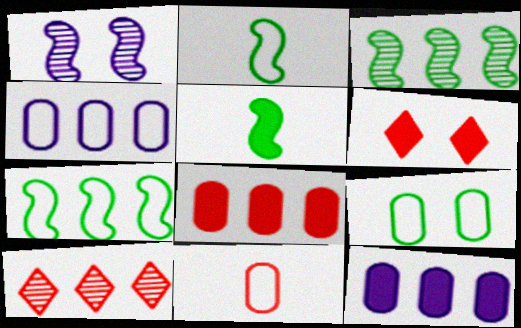[[1, 6, 9], 
[4, 9, 11], 
[5, 6, 12], 
[7, 10, 12]]